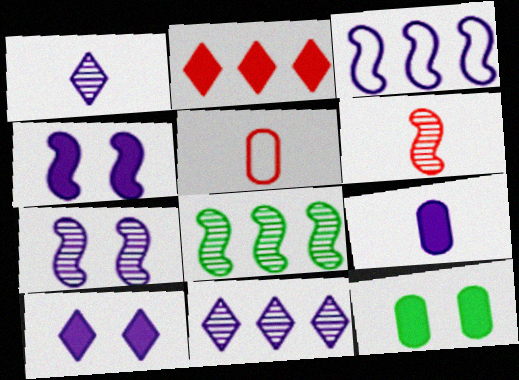[[5, 8, 10], 
[6, 7, 8]]